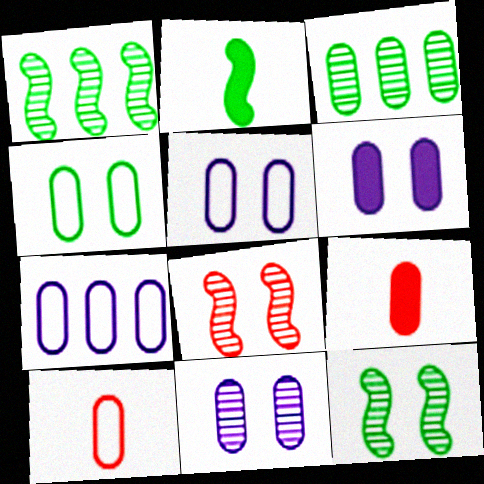[[3, 5, 9], 
[3, 6, 10], 
[4, 7, 10], 
[5, 6, 11]]